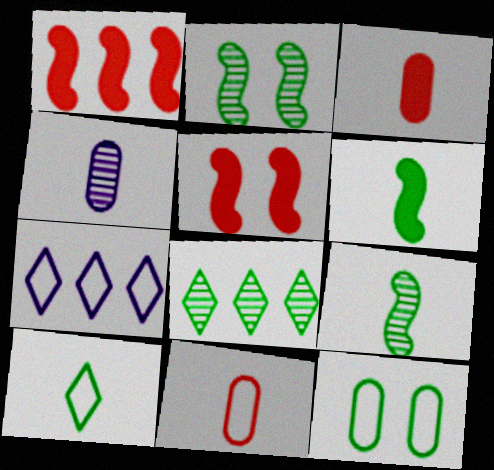[[2, 3, 7], 
[6, 8, 12]]